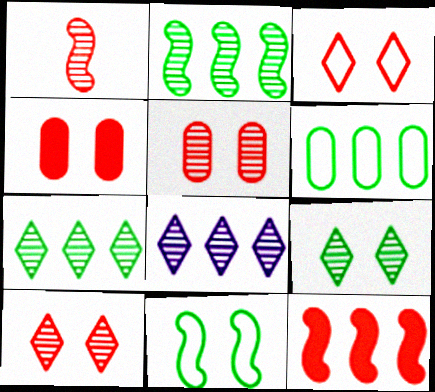[[6, 8, 12]]